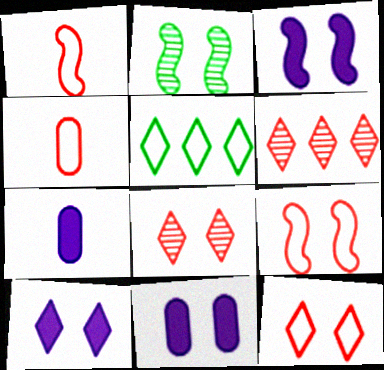[[2, 3, 9], 
[2, 11, 12], 
[3, 10, 11]]